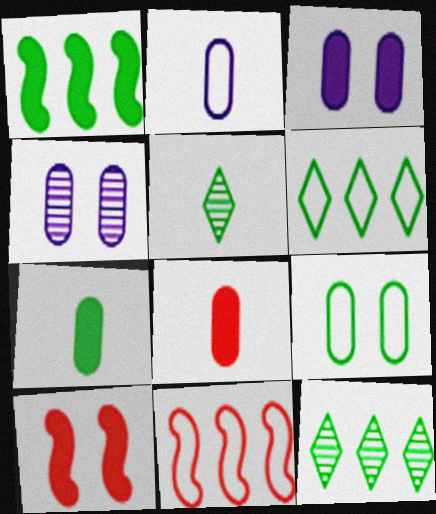[[1, 5, 9], 
[2, 10, 12], 
[3, 5, 11]]